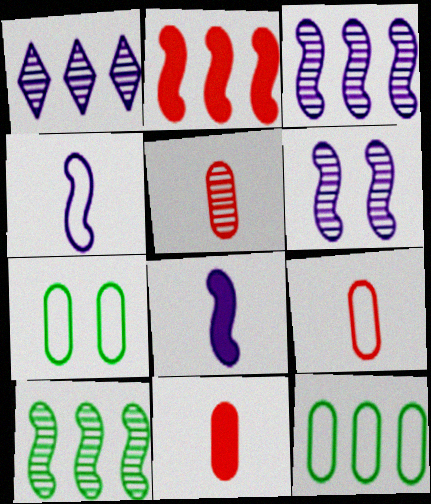[[1, 2, 12], 
[5, 9, 11]]